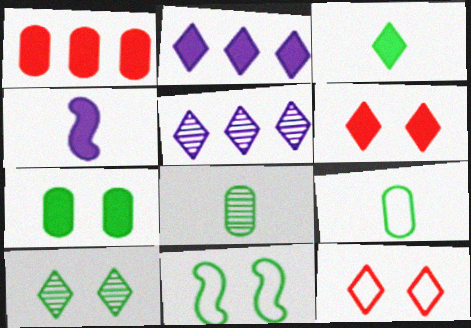[[2, 3, 6], 
[3, 5, 12], 
[7, 10, 11]]